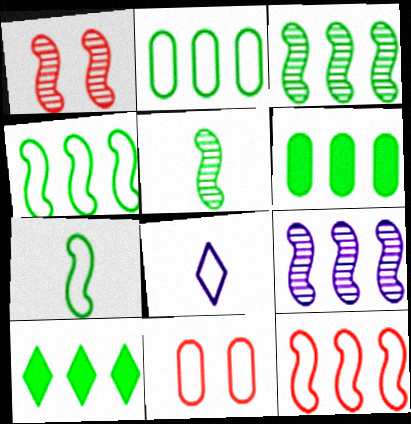[[1, 5, 9], 
[1, 6, 8], 
[2, 3, 10], 
[4, 8, 11]]